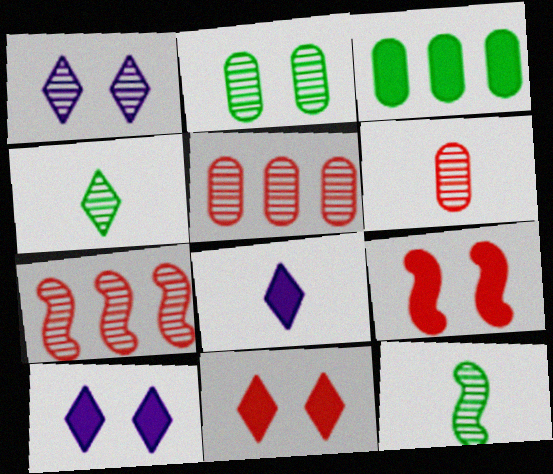[[1, 5, 12], 
[3, 8, 9]]